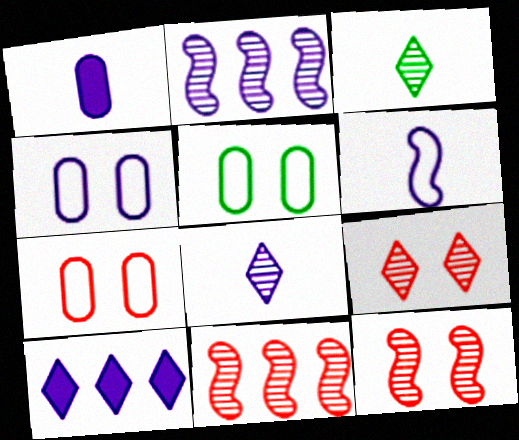[[1, 6, 8], 
[4, 5, 7]]